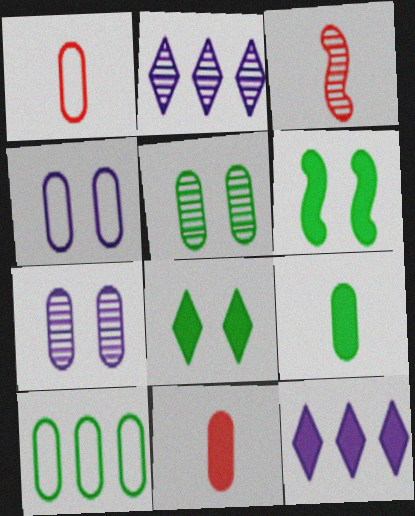[[1, 2, 6], 
[1, 4, 10], 
[2, 3, 5], 
[5, 9, 10], 
[6, 11, 12], 
[7, 10, 11]]